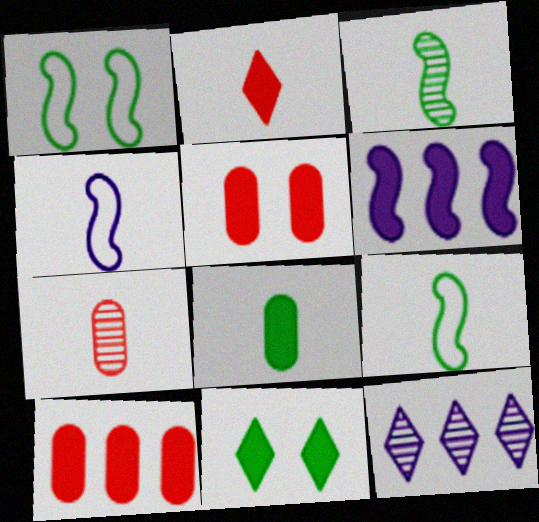[[5, 9, 12]]